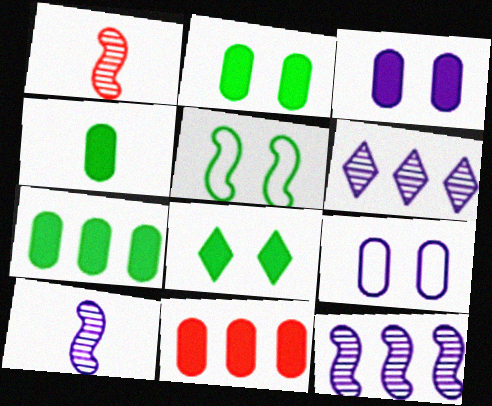[[2, 4, 7], 
[3, 4, 11]]